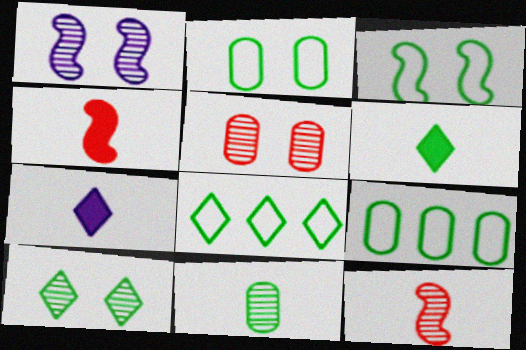[[1, 5, 10], 
[6, 8, 10]]